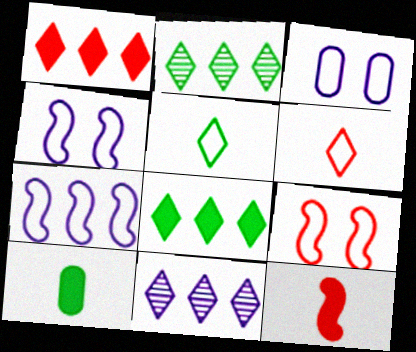[[2, 3, 12], 
[9, 10, 11]]